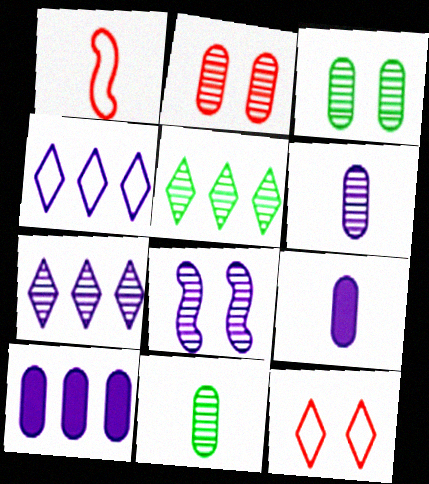[[4, 8, 9], 
[6, 7, 8]]